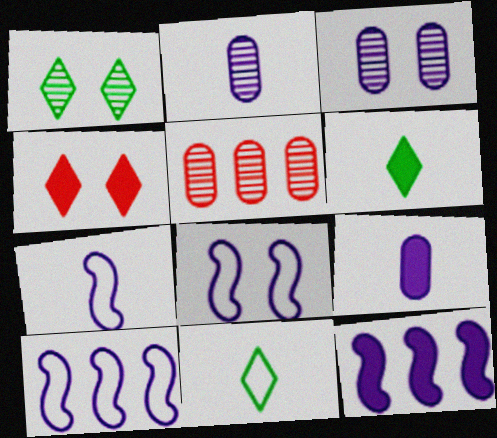[[5, 6, 8], 
[7, 8, 10]]